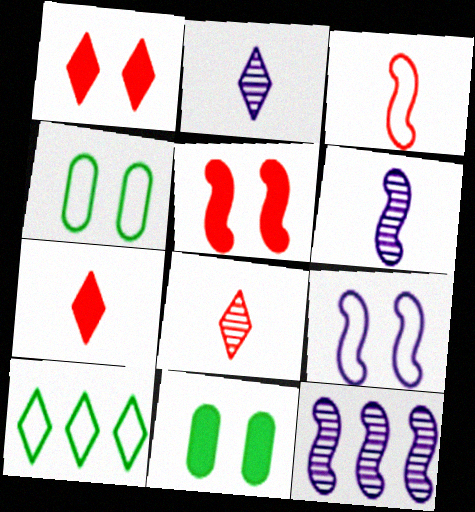[[1, 2, 10], 
[4, 7, 12]]